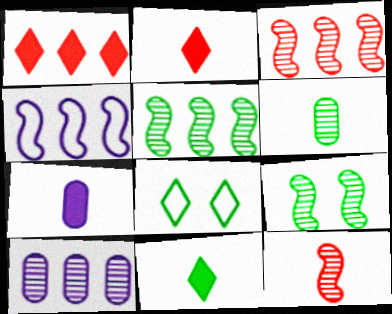[[3, 7, 8]]